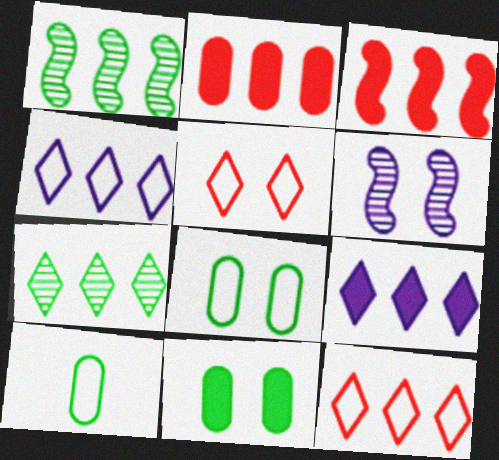[[1, 2, 4], 
[5, 6, 11], 
[7, 9, 12]]